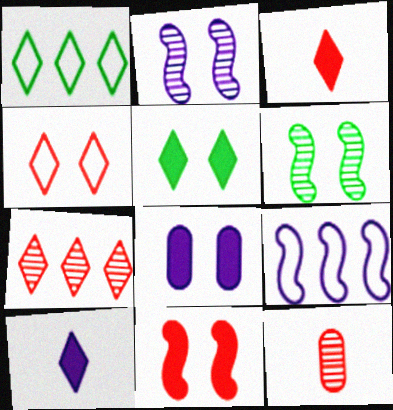[[3, 4, 7], 
[4, 6, 8], 
[5, 8, 11], 
[5, 9, 12]]